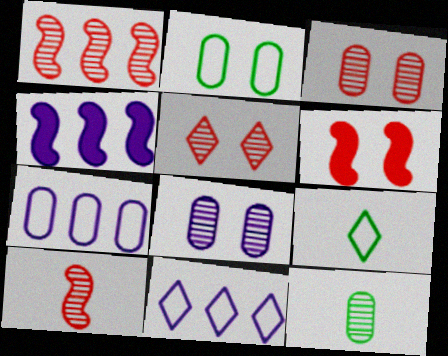[[3, 4, 9], 
[6, 11, 12]]